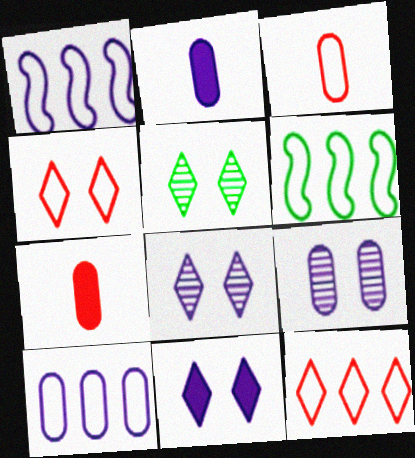[[1, 2, 8], 
[1, 5, 7], 
[2, 9, 10], 
[4, 5, 11], 
[6, 7, 8], 
[6, 10, 12]]